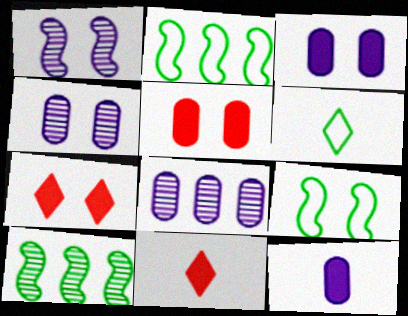[[2, 4, 11], 
[4, 7, 9], 
[8, 9, 11]]